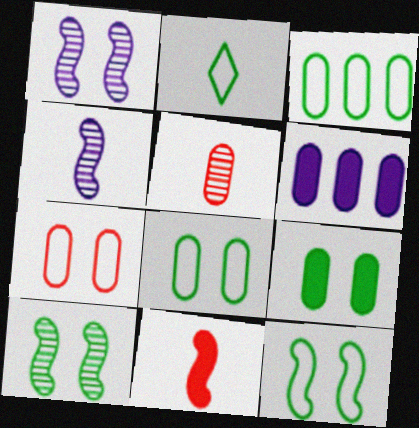[[2, 3, 12], 
[5, 6, 8]]